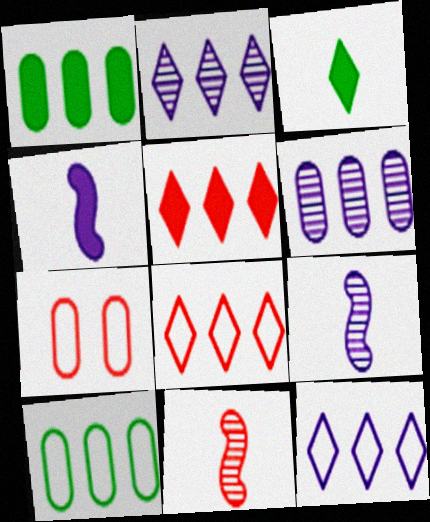[[5, 7, 11]]